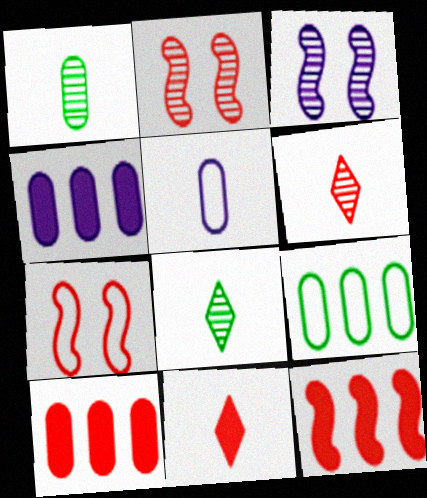[[3, 9, 11], 
[4, 7, 8], 
[6, 7, 10]]